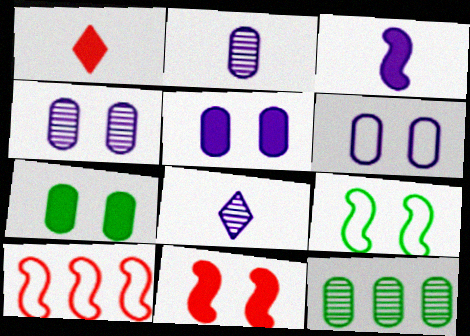[[4, 5, 6], 
[7, 8, 10]]